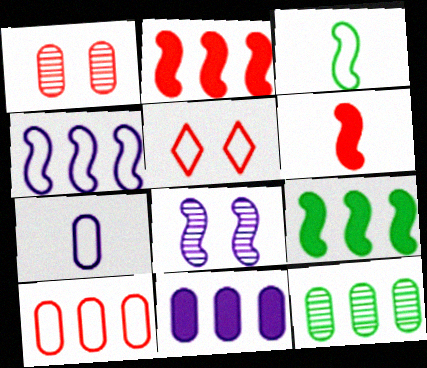[[2, 3, 8], 
[10, 11, 12]]